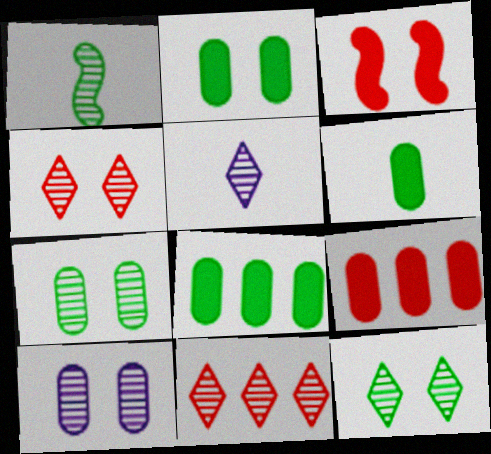[[1, 10, 11], 
[2, 6, 8], 
[5, 11, 12]]